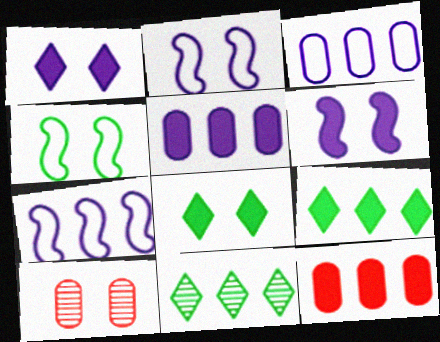[[1, 4, 10], 
[2, 8, 10], 
[7, 11, 12]]